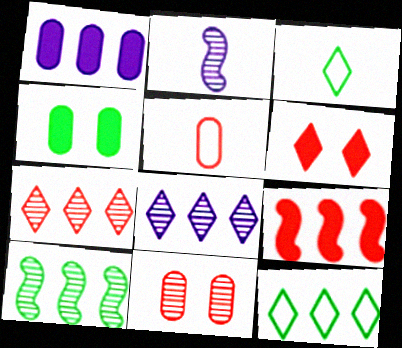[[3, 4, 10], 
[3, 6, 8]]